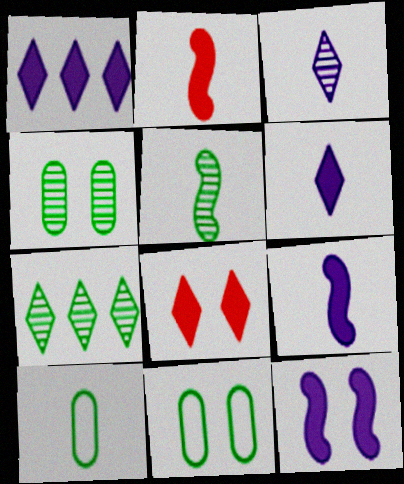[[2, 3, 10], 
[4, 5, 7]]